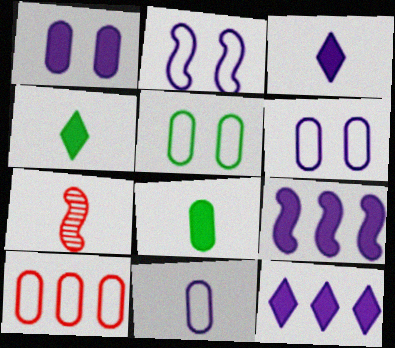[[1, 3, 9], 
[4, 7, 11], 
[5, 7, 12], 
[5, 10, 11]]